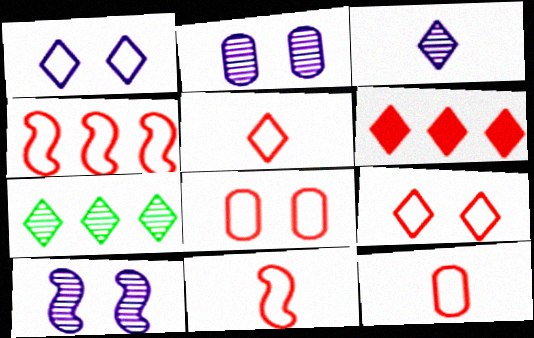[[4, 5, 8], 
[4, 9, 12], 
[5, 11, 12]]